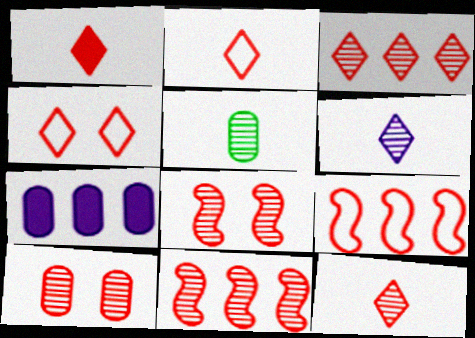[[1, 2, 12], 
[1, 3, 4], 
[1, 9, 10], 
[10, 11, 12]]